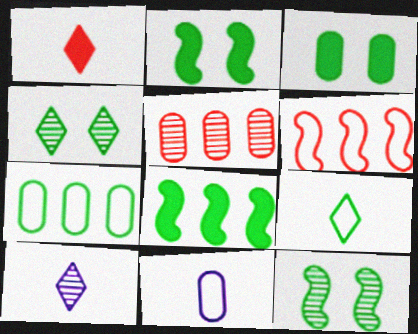[[1, 9, 10], 
[3, 5, 11], 
[3, 6, 10], 
[5, 10, 12]]